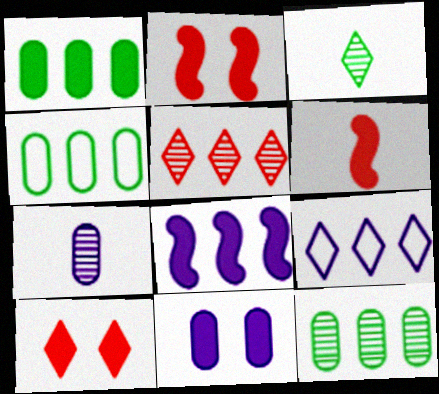[[1, 4, 12], 
[3, 9, 10], 
[4, 5, 8]]